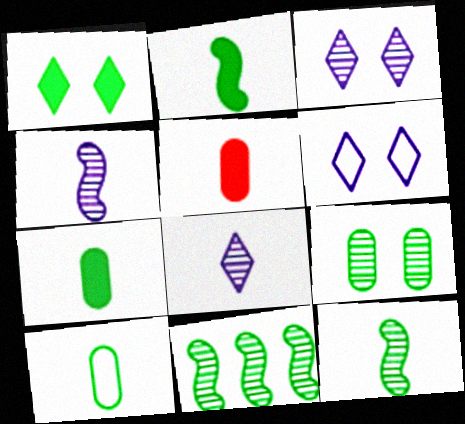[[1, 10, 11], 
[5, 6, 11]]